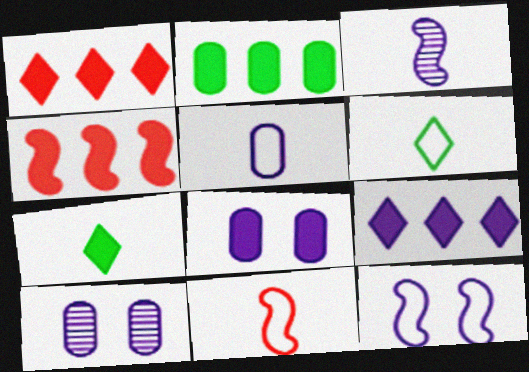[[2, 4, 9], 
[4, 6, 10], 
[4, 7, 8], 
[5, 6, 11]]